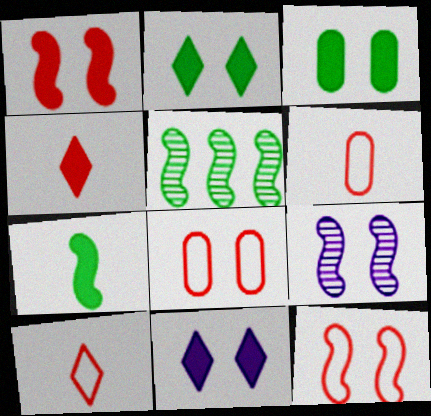[[1, 3, 11], 
[2, 8, 9], 
[5, 6, 11]]